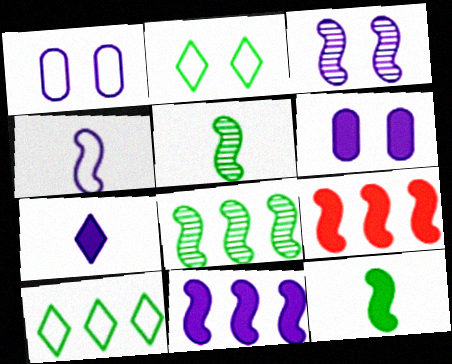[[3, 4, 11], 
[6, 7, 11]]